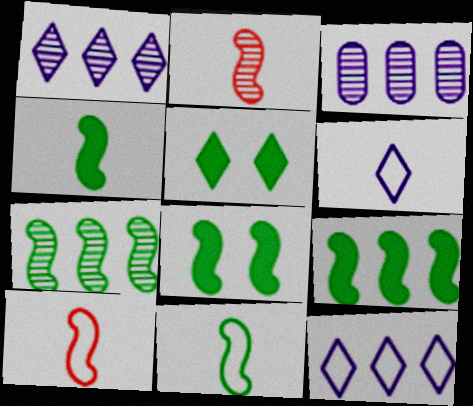[[3, 5, 10], 
[4, 8, 9], 
[7, 8, 11]]